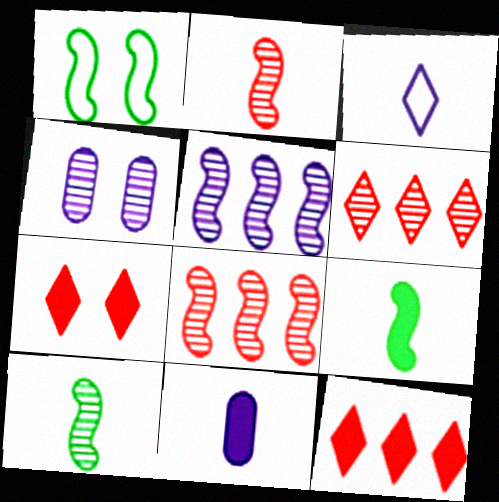[[1, 4, 7], 
[1, 6, 11], 
[4, 6, 10]]